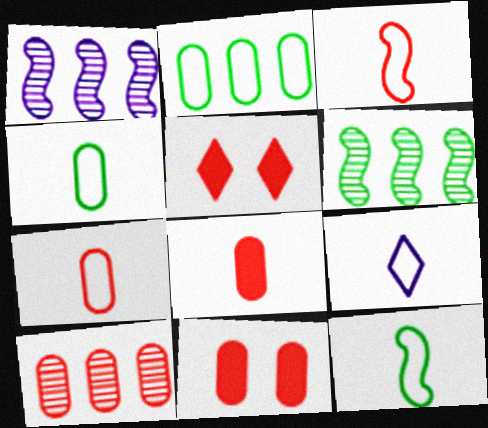[[1, 4, 5], 
[3, 4, 9], 
[3, 5, 10], 
[6, 9, 11], 
[7, 9, 12], 
[7, 10, 11]]